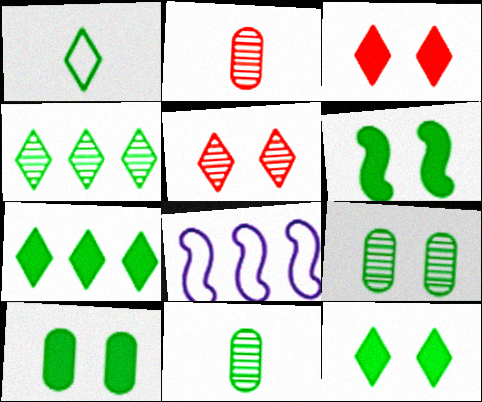[[1, 4, 12], 
[2, 8, 12], 
[3, 8, 11], 
[6, 10, 12]]